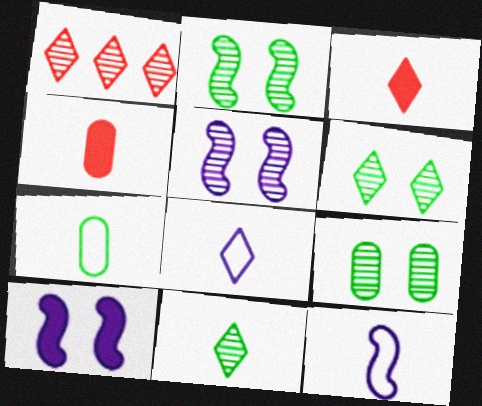[[1, 7, 10], 
[2, 6, 9], 
[3, 8, 11], 
[4, 11, 12]]